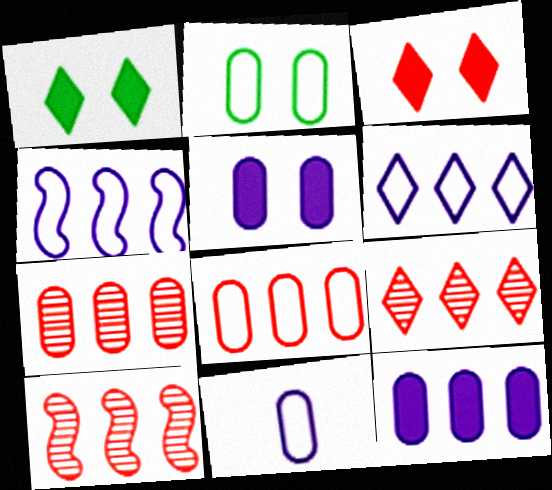[[1, 10, 11], 
[2, 8, 11], 
[7, 9, 10]]